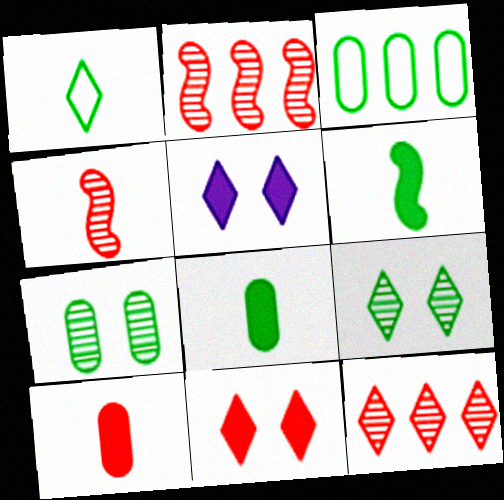[[1, 5, 12], 
[3, 4, 5], 
[3, 6, 9], 
[3, 7, 8]]